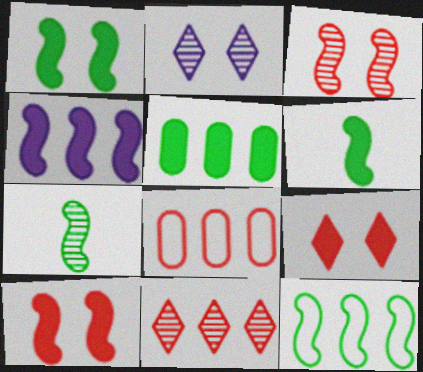[[1, 7, 12], 
[2, 6, 8], 
[4, 6, 10]]